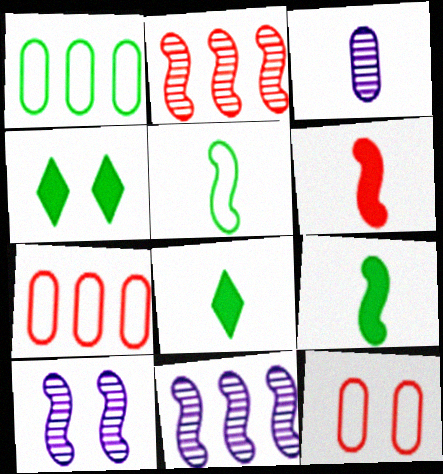[[4, 10, 12], 
[7, 8, 10], 
[8, 11, 12]]